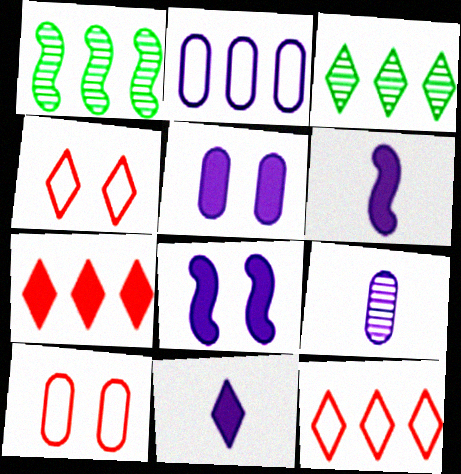[[1, 2, 7], 
[1, 10, 11], 
[2, 5, 9], 
[3, 4, 11], 
[3, 6, 10]]